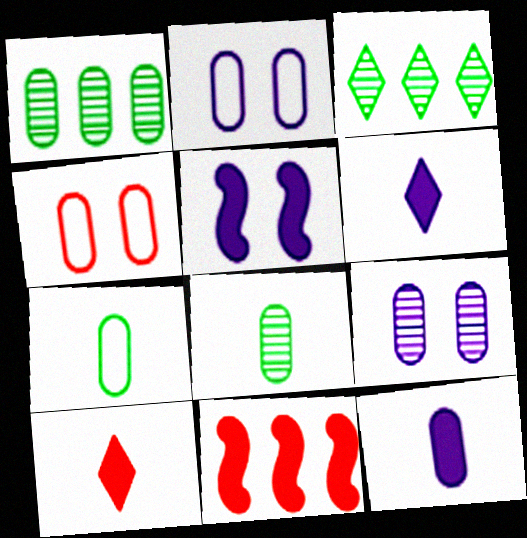[[1, 4, 12]]